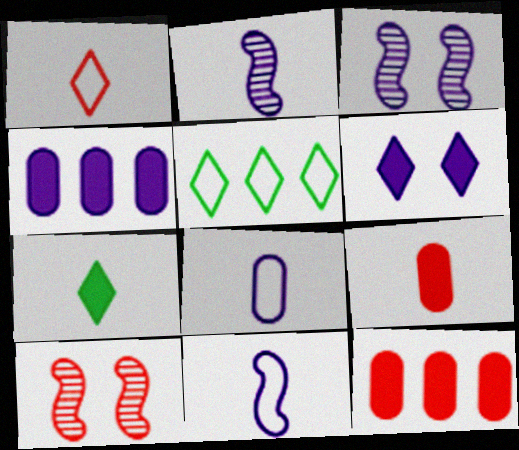[[1, 10, 12], 
[3, 5, 9]]